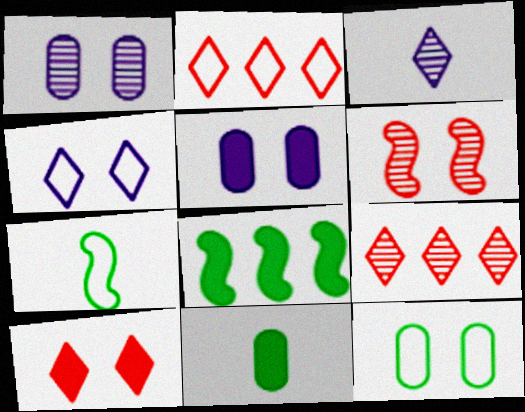[[5, 7, 9]]